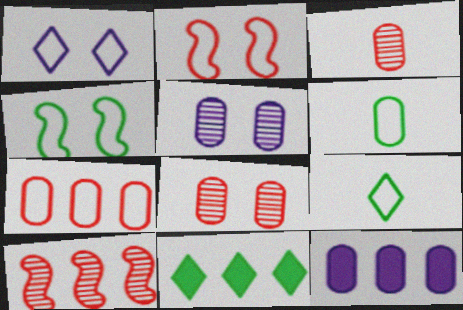[[6, 8, 12]]